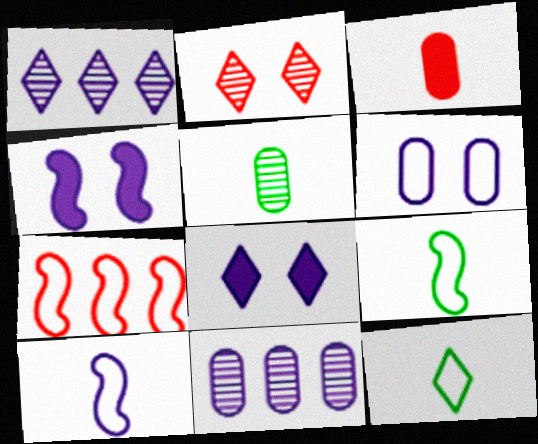[[2, 3, 7], 
[5, 7, 8], 
[6, 7, 12], 
[8, 10, 11]]